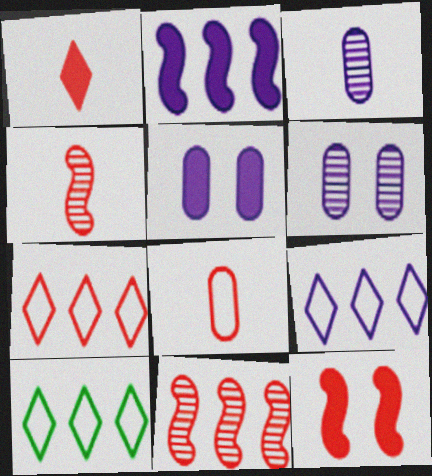[[1, 4, 8], 
[3, 10, 12], 
[4, 5, 10], 
[7, 9, 10]]